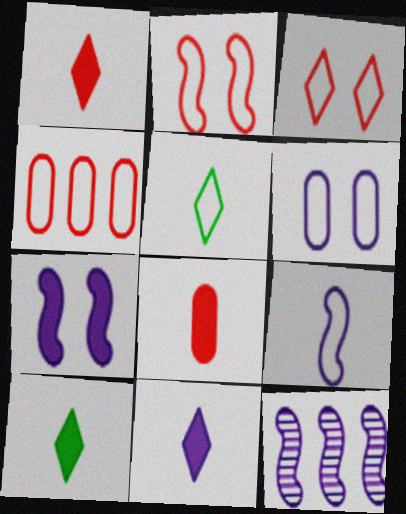[[1, 10, 11], 
[6, 11, 12], 
[7, 9, 12]]